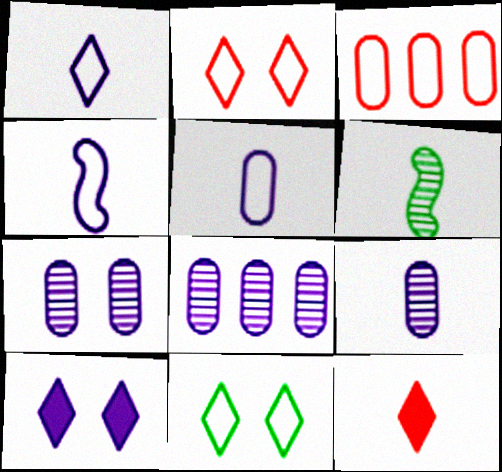[[1, 4, 5], 
[3, 4, 11], 
[3, 6, 10], 
[4, 8, 10], 
[5, 6, 12], 
[7, 8, 9]]